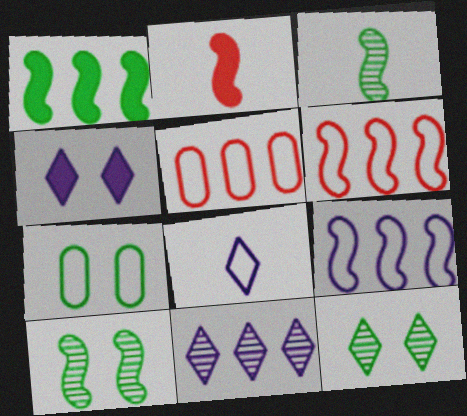[[1, 5, 11], 
[2, 7, 11], 
[2, 9, 10], 
[3, 4, 5], 
[4, 8, 11], 
[6, 7, 8]]